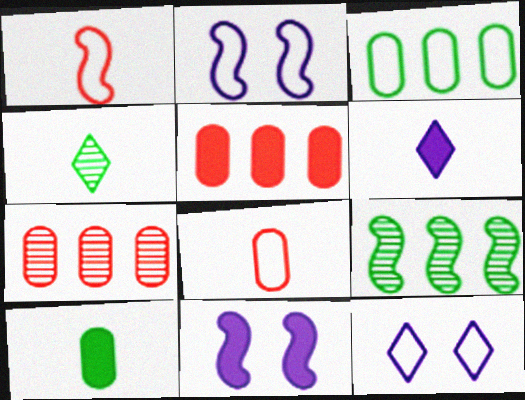[[1, 3, 12], 
[1, 9, 11], 
[2, 4, 5]]